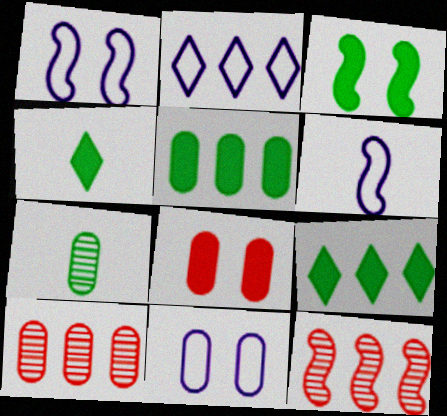[[1, 4, 10], 
[2, 5, 12], 
[2, 6, 11], 
[3, 4, 5], 
[3, 6, 12], 
[4, 11, 12]]